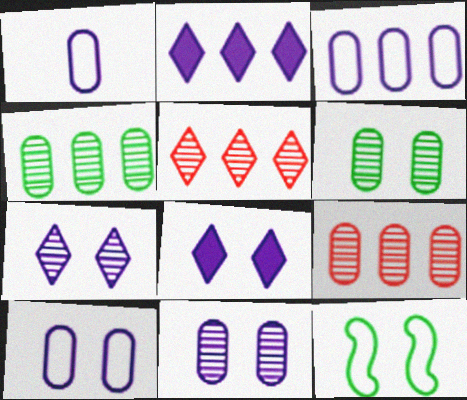[[1, 3, 10]]